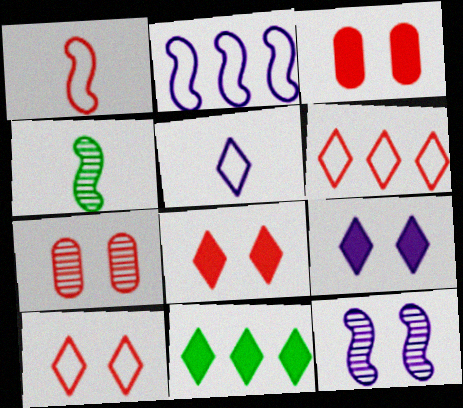[]